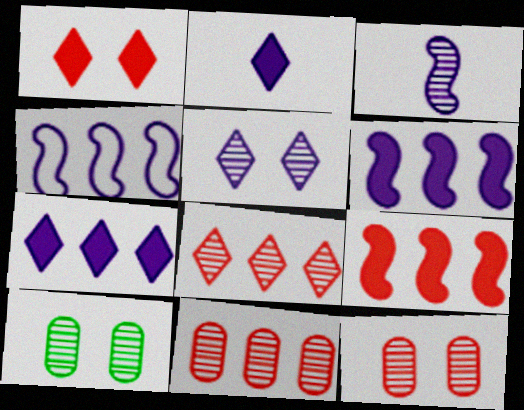[[3, 8, 10]]